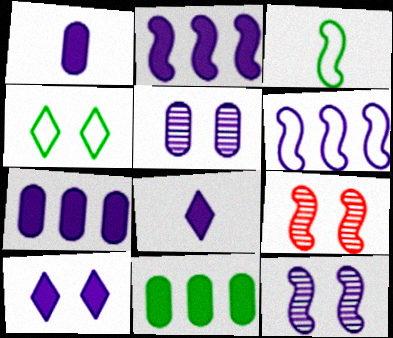[[1, 2, 10], 
[2, 3, 9], 
[5, 6, 8]]